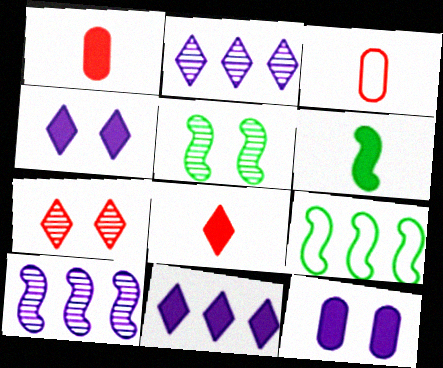[[3, 5, 11], 
[5, 6, 9]]